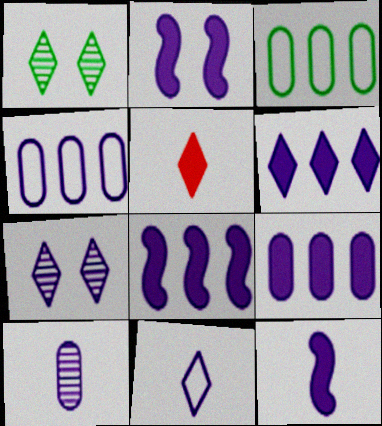[[2, 8, 12], 
[4, 7, 12], 
[6, 7, 11], 
[6, 8, 9], 
[10, 11, 12]]